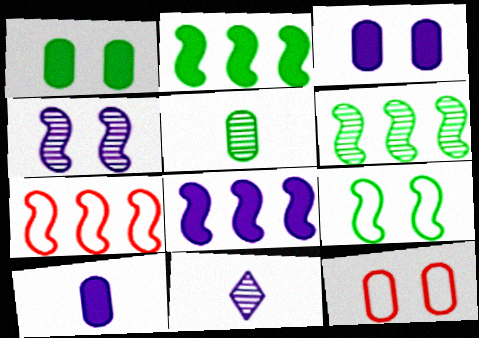[[1, 7, 11], 
[2, 11, 12], 
[6, 7, 8]]